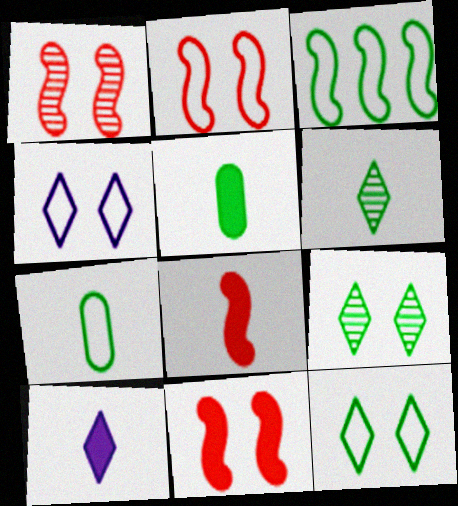[[1, 2, 11], 
[3, 5, 9], 
[3, 7, 12], 
[5, 8, 10]]